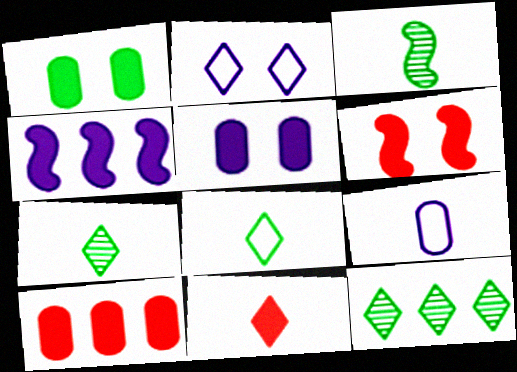[[1, 4, 11], 
[2, 3, 10], 
[2, 11, 12], 
[3, 9, 11], 
[6, 9, 12], 
[6, 10, 11]]